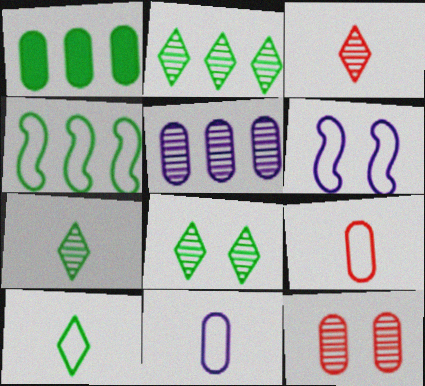[[1, 2, 4], 
[1, 3, 6], 
[1, 11, 12], 
[2, 7, 8]]